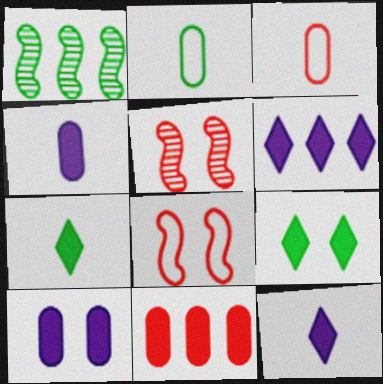[[1, 2, 9], 
[2, 5, 6]]